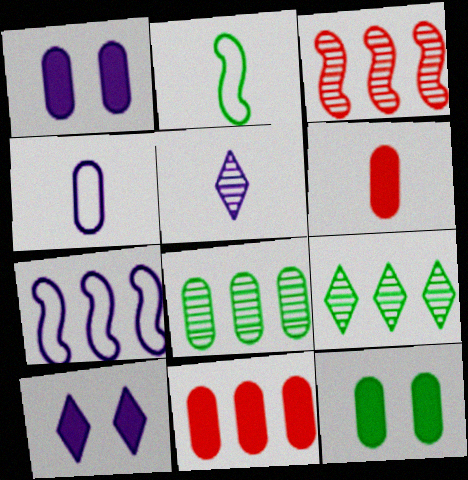[[1, 5, 7], 
[2, 5, 6], 
[2, 9, 12], 
[7, 9, 11]]